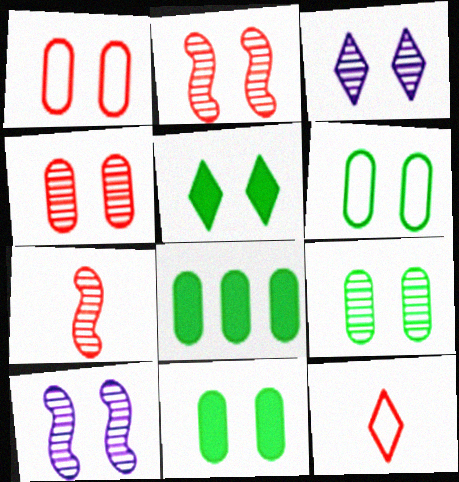[[1, 5, 10], 
[2, 3, 9], 
[6, 9, 11], 
[8, 10, 12]]